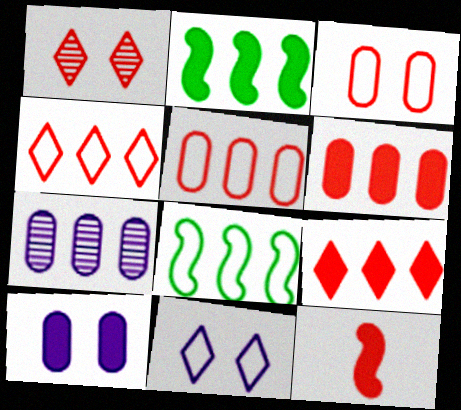[[1, 5, 12], 
[2, 4, 7], 
[7, 8, 9]]